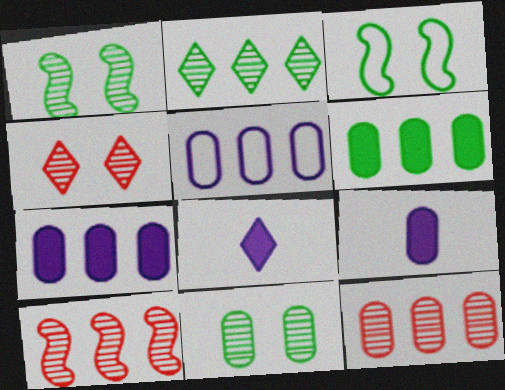[[3, 8, 12], 
[5, 6, 12]]